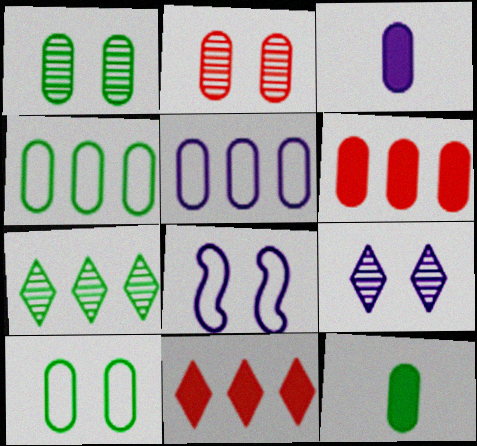[[1, 4, 12], 
[2, 3, 4], 
[2, 5, 12]]